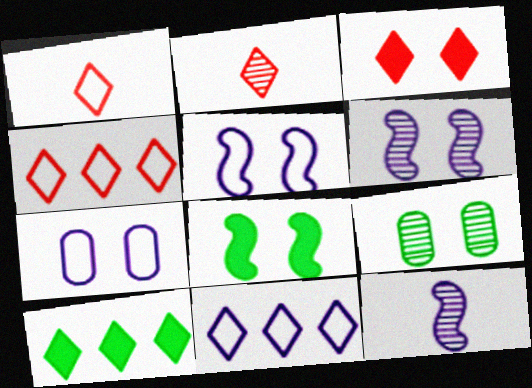[[2, 3, 4], 
[3, 5, 9]]